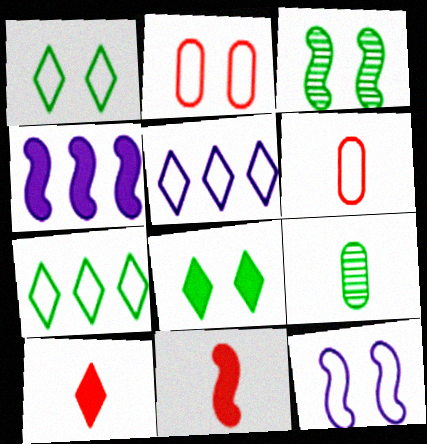[[1, 2, 12], 
[6, 7, 12]]